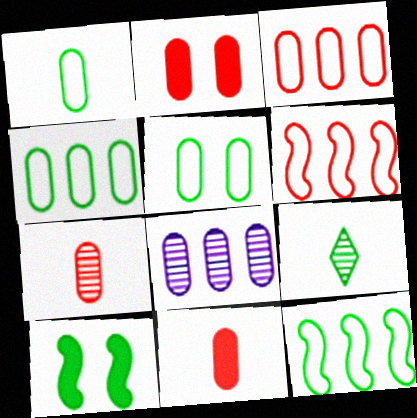[[1, 2, 8], 
[1, 4, 5], 
[2, 3, 7], 
[4, 9, 10], 
[5, 8, 11]]